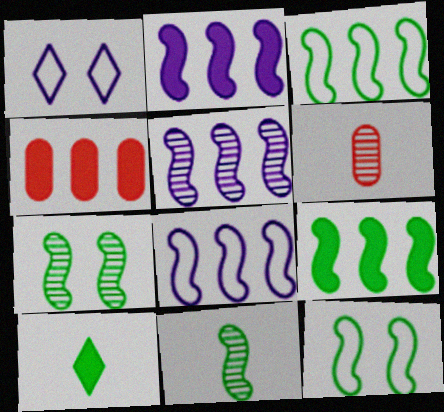[[1, 4, 11], 
[1, 6, 9], 
[2, 5, 8], 
[9, 11, 12]]